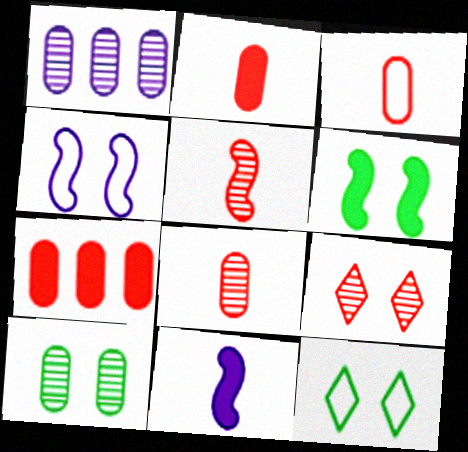[[1, 8, 10], 
[2, 3, 8], 
[6, 10, 12]]